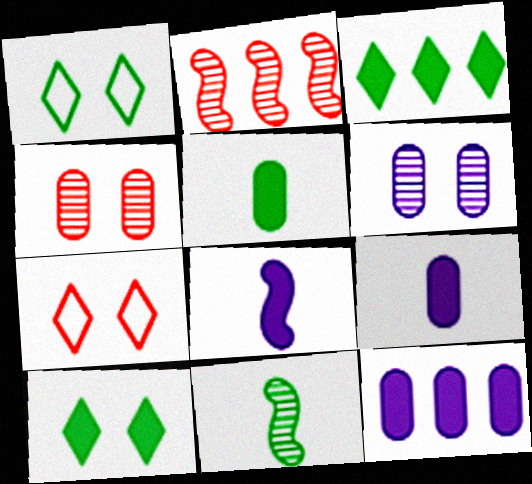[[1, 2, 9], 
[7, 11, 12]]